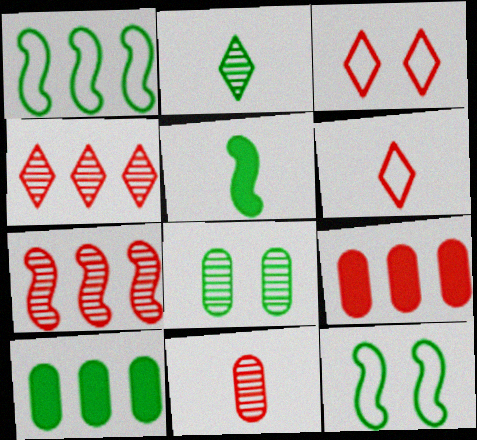[[2, 10, 12]]